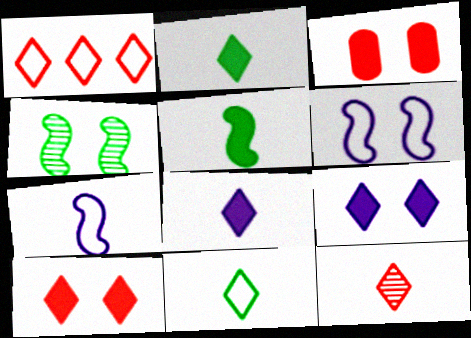[[1, 10, 12], 
[8, 11, 12]]